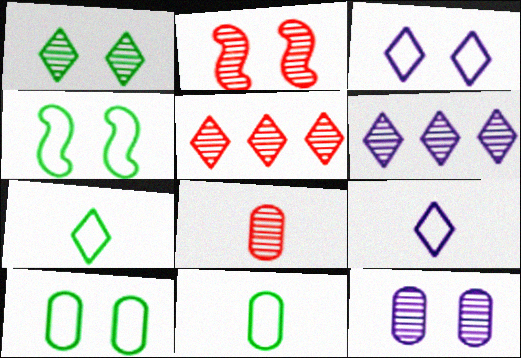[[1, 2, 12], 
[2, 5, 8]]